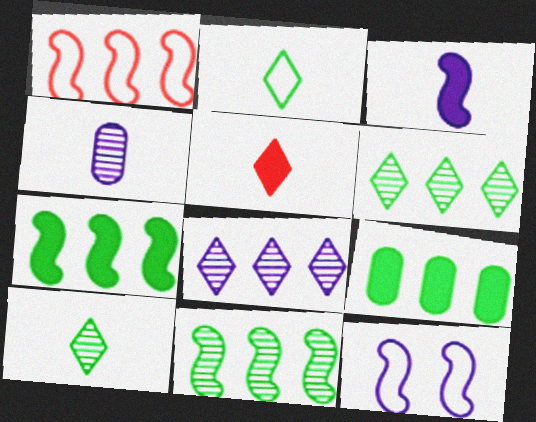[[1, 8, 9]]